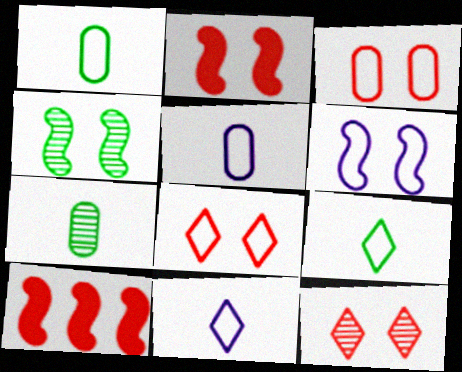[[2, 3, 12], 
[2, 4, 6]]